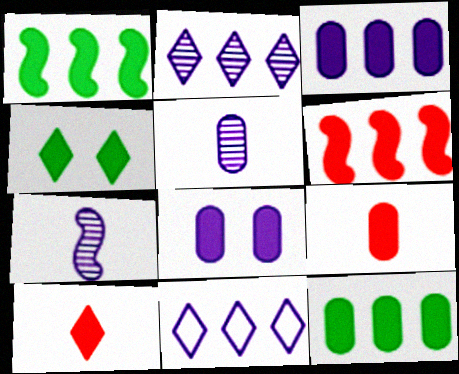[[1, 8, 10], 
[7, 8, 11], 
[8, 9, 12]]